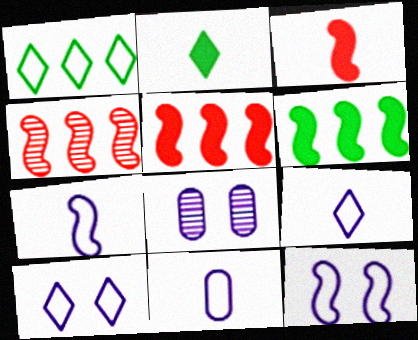[[1, 3, 8], 
[7, 9, 11]]